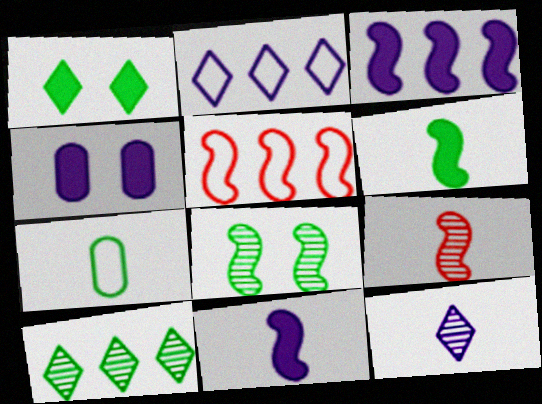[[5, 8, 11]]